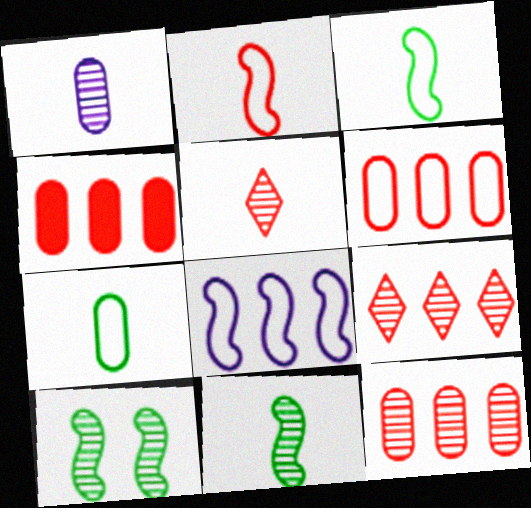[[1, 5, 11], 
[1, 9, 10], 
[4, 6, 12]]